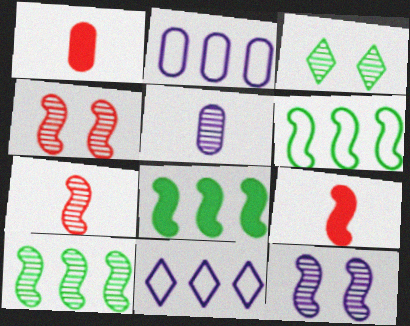[[2, 3, 9], 
[6, 8, 10], 
[6, 9, 12], 
[7, 10, 12]]